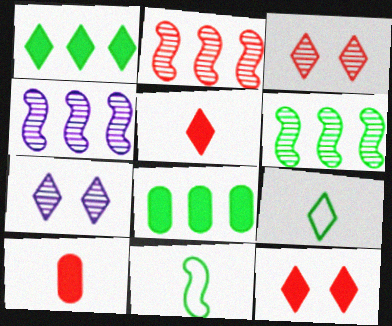[[2, 4, 6]]